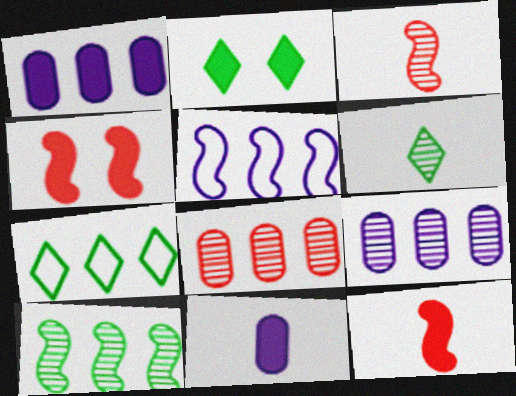[[1, 2, 12], 
[2, 6, 7]]